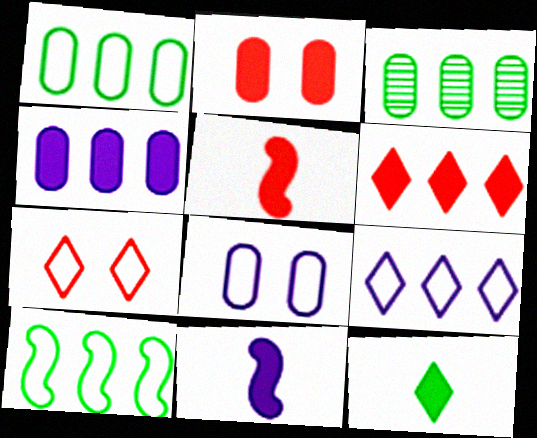[[2, 5, 6], 
[3, 7, 11]]